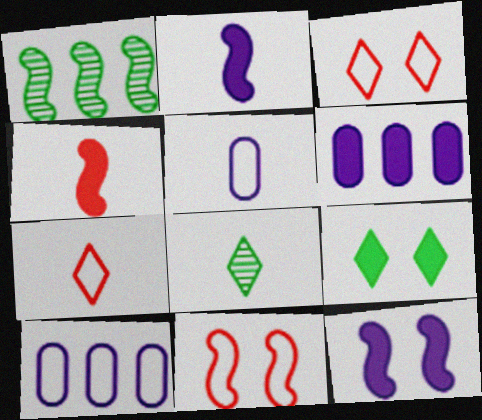[[1, 2, 11], 
[4, 5, 8], 
[4, 6, 9], 
[6, 8, 11]]